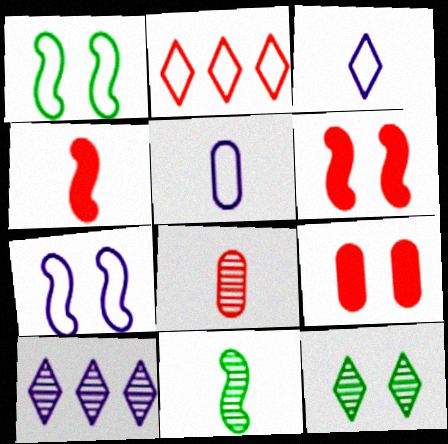[[1, 2, 5], 
[2, 6, 8], 
[7, 9, 12]]